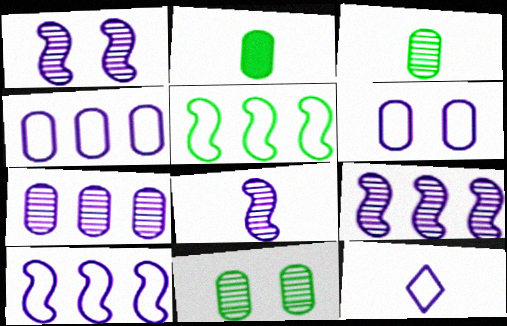[[1, 8, 9], 
[6, 10, 12]]